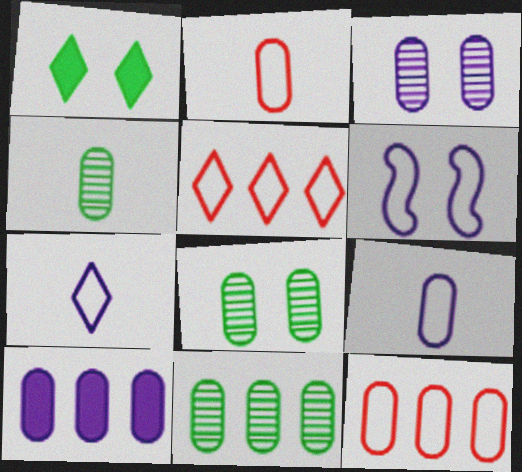[[2, 8, 10], 
[3, 9, 10], 
[4, 8, 11], 
[10, 11, 12]]